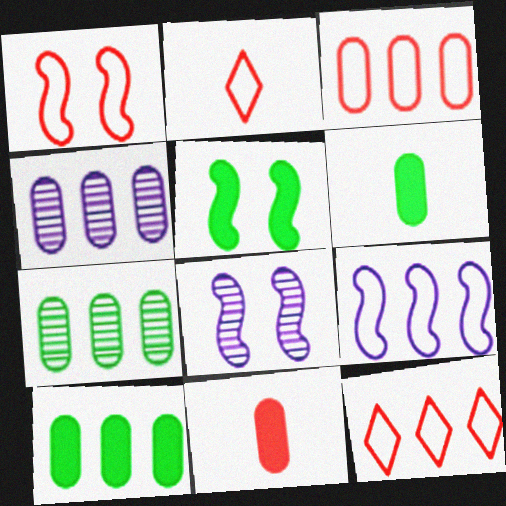[[1, 2, 3], 
[1, 5, 8], 
[2, 4, 5], 
[2, 8, 10], 
[3, 4, 10], 
[6, 8, 12]]